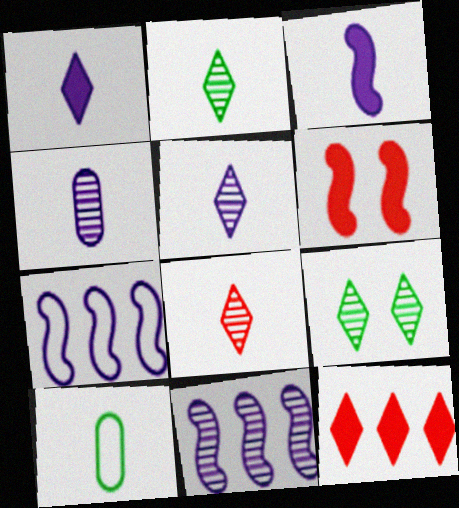[[2, 5, 8], 
[3, 8, 10]]